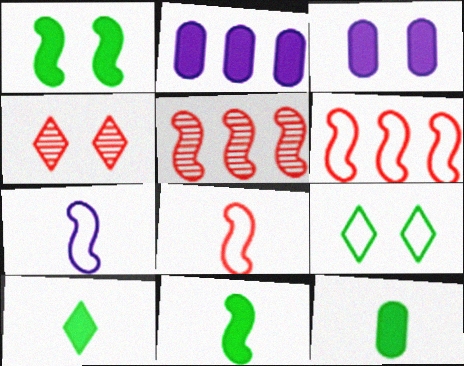[[1, 5, 7], 
[10, 11, 12]]